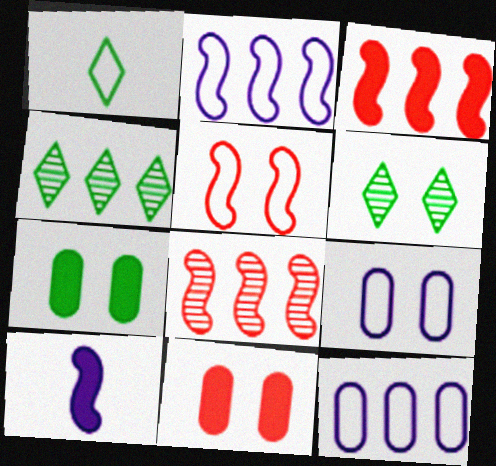[[1, 5, 12], 
[3, 4, 12]]